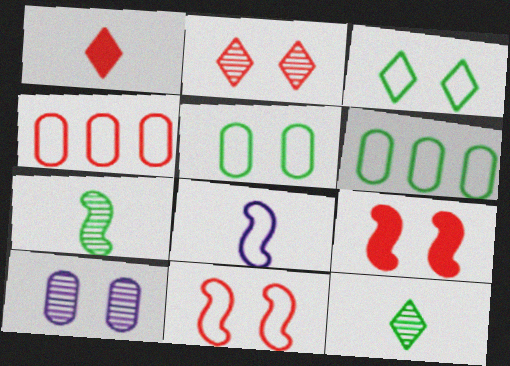[[3, 4, 8], 
[3, 9, 10]]